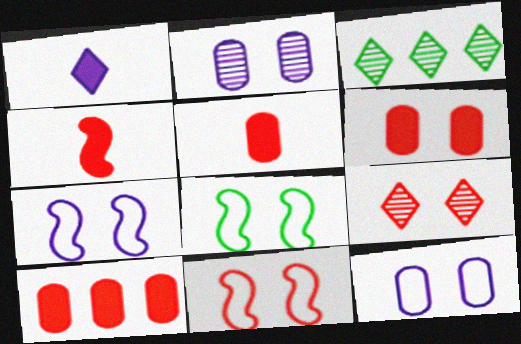[[3, 4, 12], 
[3, 5, 7], 
[5, 6, 10], 
[6, 9, 11], 
[7, 8, 11]]